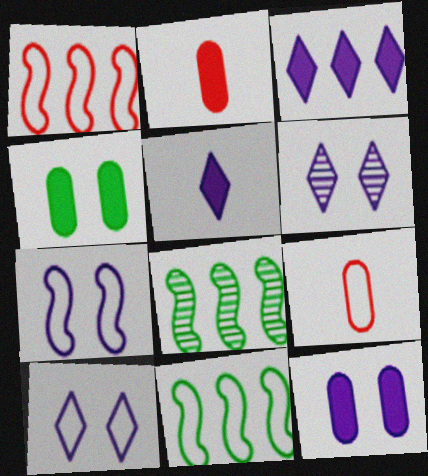[[2, 6, 11], 
[2, 8, 10], 
[6, 7, 12], 
[9, 10, 11]]